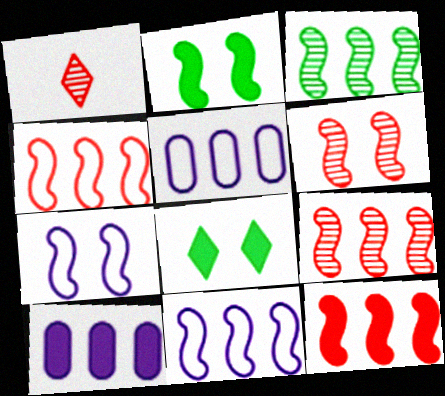[[1, 2, 5], 
[2, 6, 7], 
[3, 11, 12], 
[4, 9, 12]]